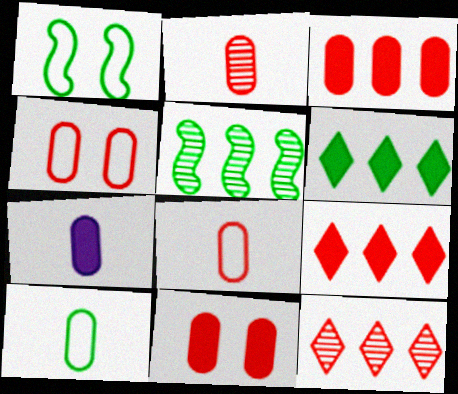[[1, 7, 12], 
[2, 3, 4], 
[2, 7, 10]]